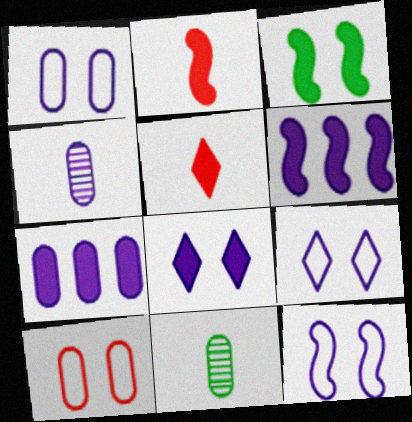[[1, 4, 7], 
[1, 9, 12], 
[2, 3, 6], 
[3, 5, 7], 
[4, 6, 9], 
[7, 10, 11]]